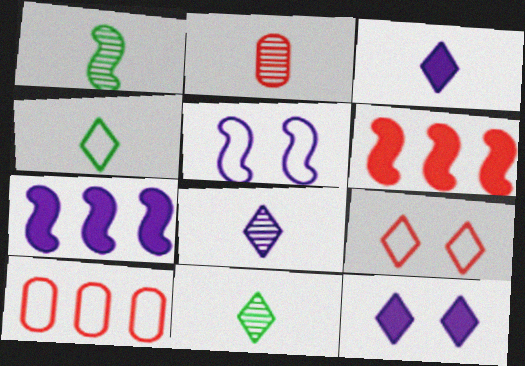[[1, 2, 8], 
[1, 5, 6], 
[1, 10, 12], 
[2, 6, 9], 
[4, 5, 10]]